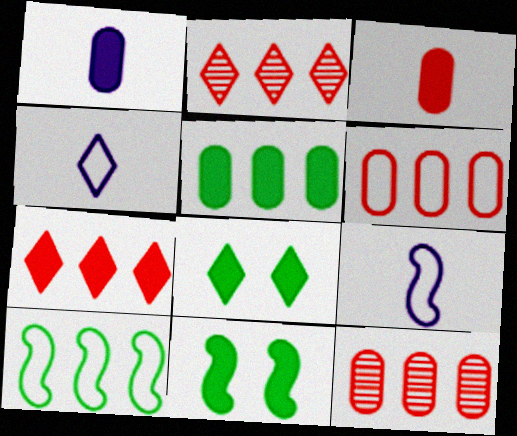[[1, 7, 11], 
[2, 4, 8], 
[4, 11, 12], 
[8, 9, 12]]